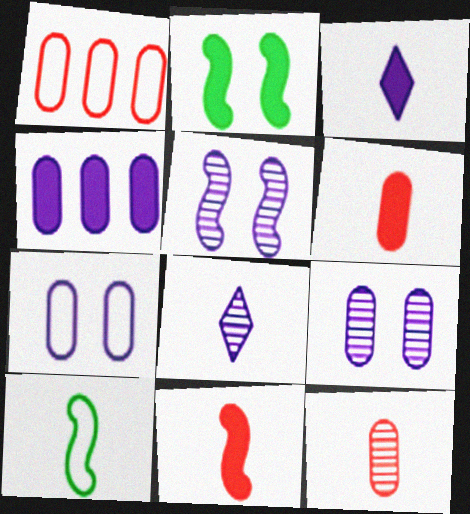[[1, 2, 8], 
[3, 10, 12], 
[6, 8, 10]]